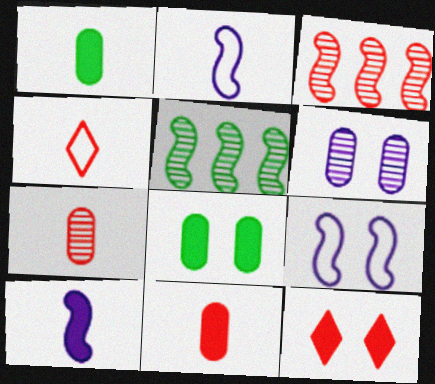[]